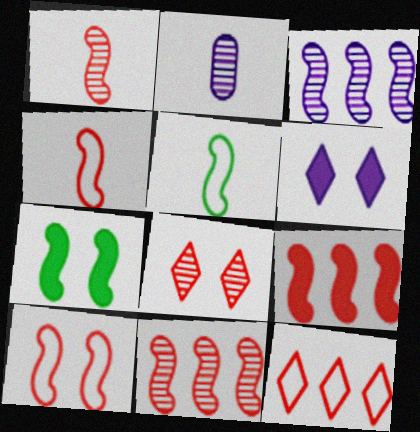[[1, 9, 10], 
[2, 7, 12], 
[3, 4, 7]]